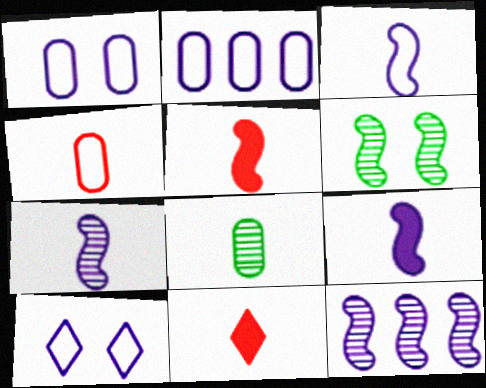[[2, 3, 10], 
[2, 6, 11], 
[3, 7, 9], 
[3, 8, 11]]